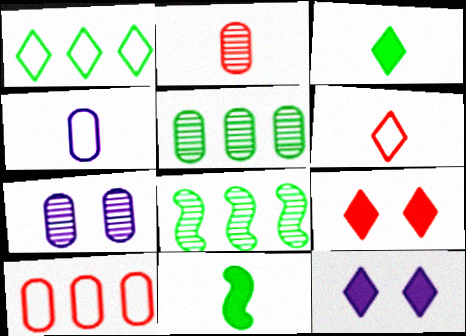[[2, 5, 7], 
[4, 8, 9]]